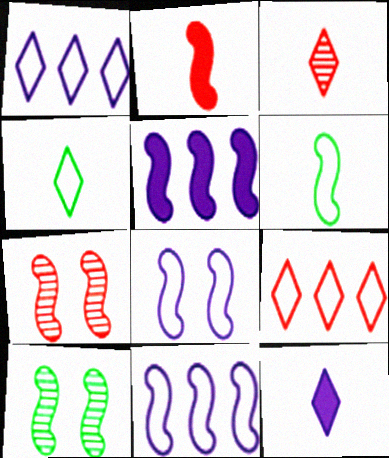[[2, 10, 11], 
[3, 4, 12], 
[5, 6, 7]]